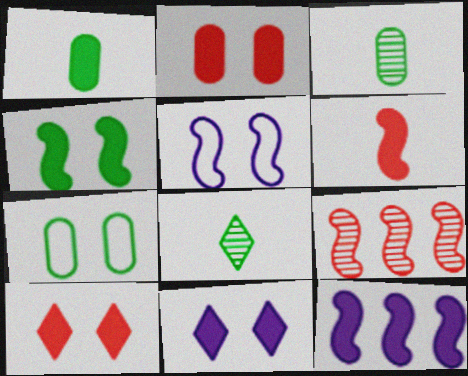[[1, 10, 12], 
[2, 4, 11], 
[4, 6, 12]]